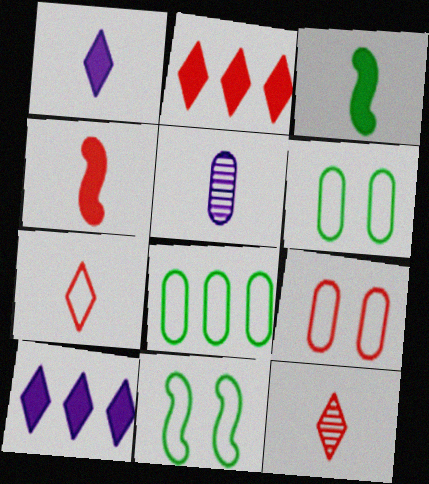[[2, 5, 11], 
[3, 5, 7]]